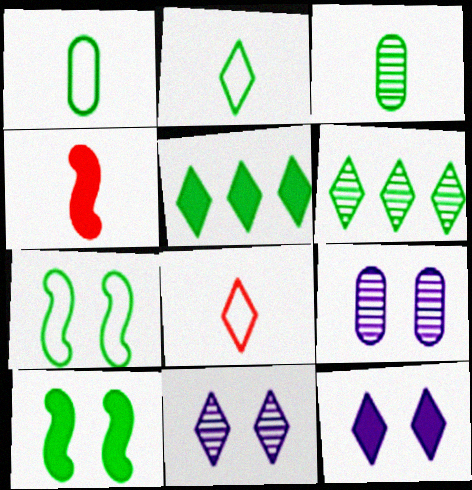[[1, 6, 10], 
[3, 5, 7], 
[5, 8, 11], 
[6, 8, 12]]